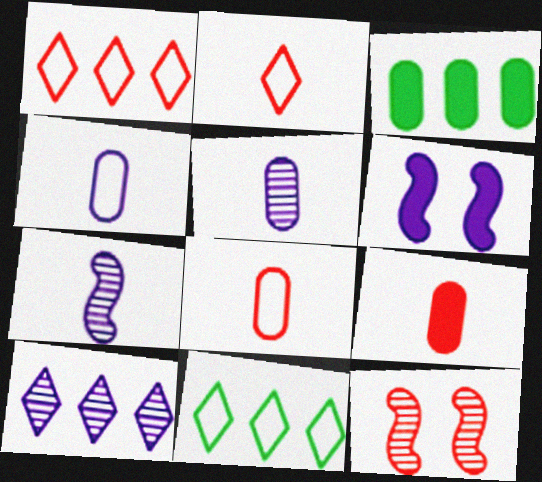[[1, 9, 12], 
[4, 6, 10]]